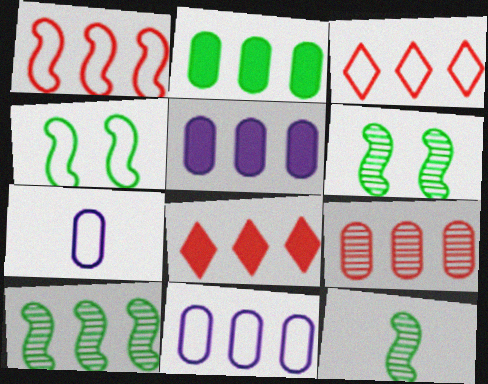[[1, 8, 9], 
[2, 9, 11], 
[3, 4, 7], 
[3, 5, 10], 
[6, 7, 8], 
[6, 10, 12], 
[8, 10, 11]]